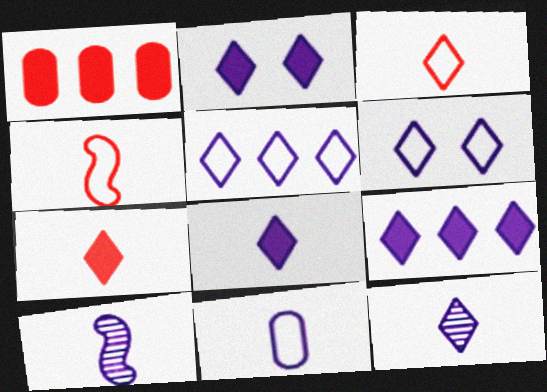[[2, 5, 12], 
[2, 8, 9], 
[6, 9, 12], 
[8, 10, 11]]